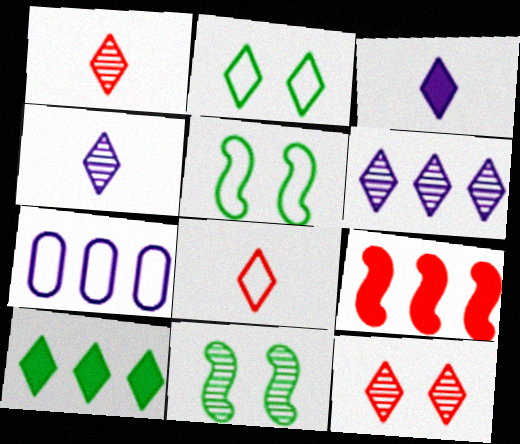[[5, 7, 8]]